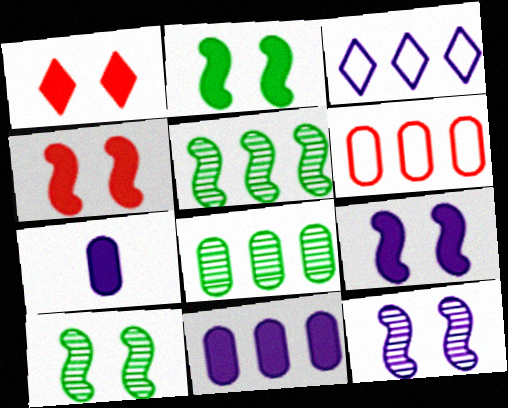[[2, 4, 9], 
[3, 7, 12], 
[6, 8, 11]]